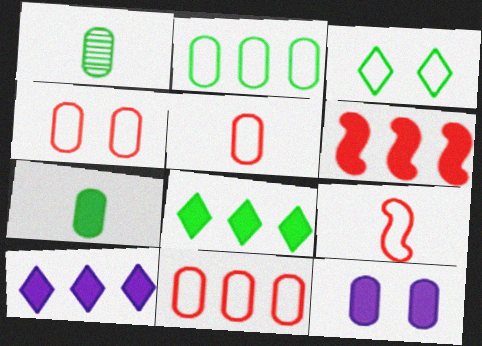[[1, 11, 12], 
[4, 5, 11]]